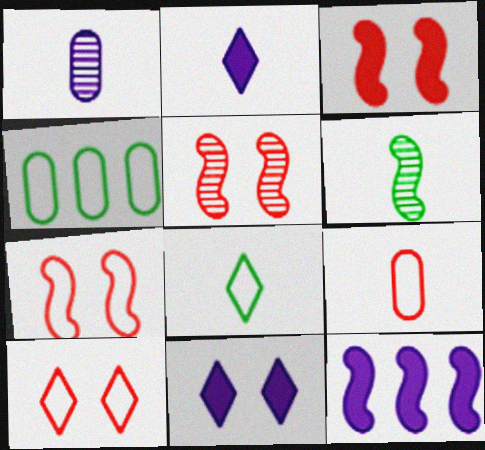[[2, 4, 5], 
[2, 6, 9], 
[3, 5, 7], 
[6, 7, 12]]